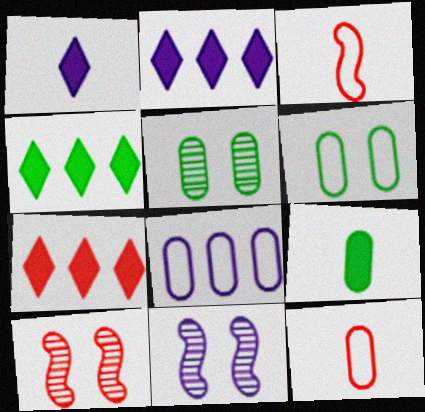[[1, 8, 11], 
[2, 3, 5], 
[2, 4, 7], 
[4, 11, 12], 
[6, 8, 12], 
[7, 10, 12]]